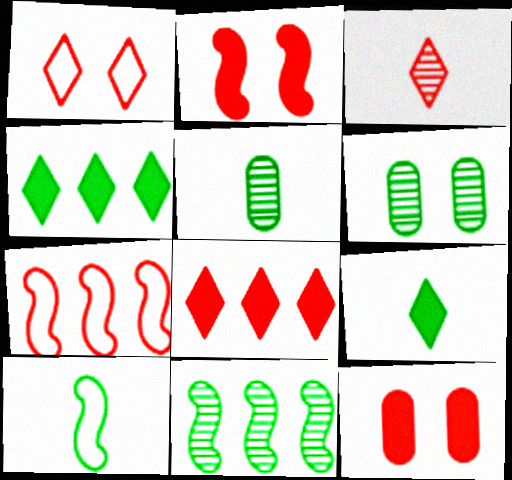[[1, 3, 8], 
[3, 7, 12], 
[4, 6, 10], 
[5, 9, 10]]